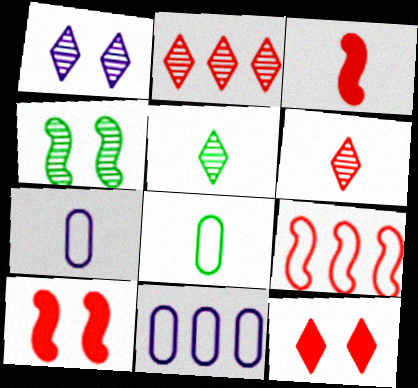[[1, 2, 5], 
[3, 5, 7], 
[5, 10, 11]]